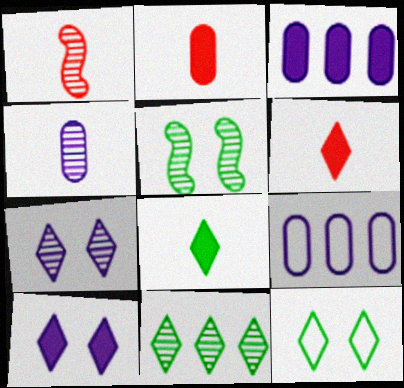[[1, 3, 12], 
[5, 6, 9], 
[8, 11, 12]]